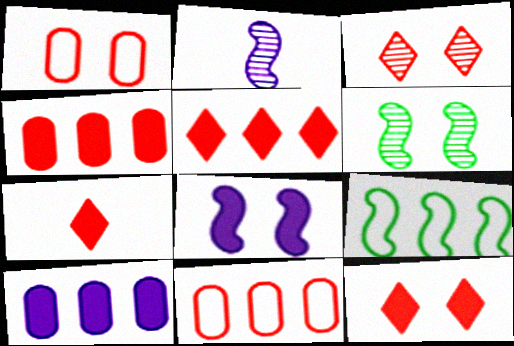[[5, 7, 12]]